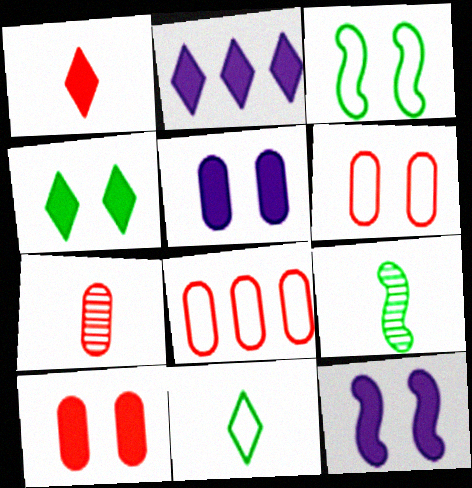[[1, 2, 4], 
[2, 3, 7], 
[2, 6, 9], 
[4, 10, 12], 
[7, 8, 10]]